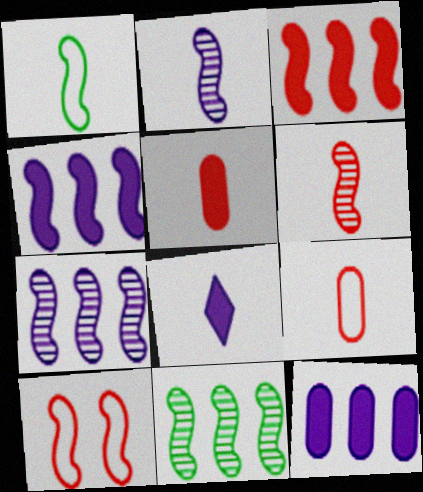[[3, 6, 10]]